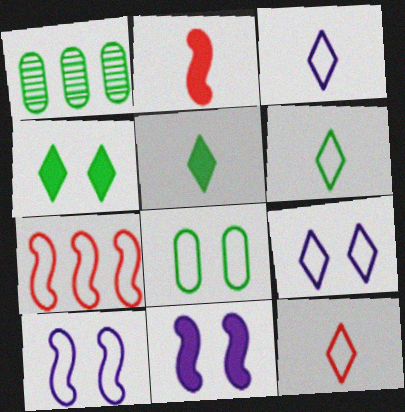[[1, 2, 9], 
[1, 11, 12], 
[3, 6, 12], 
[3, 7, 8]]